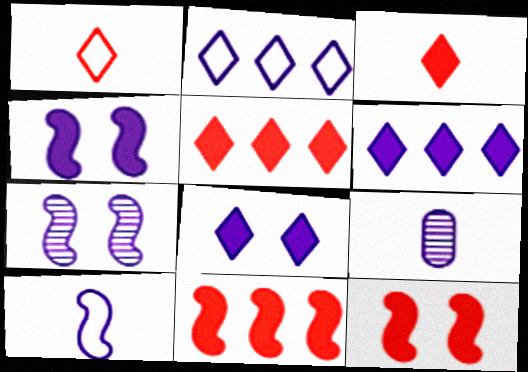[[2, 4, 9]]